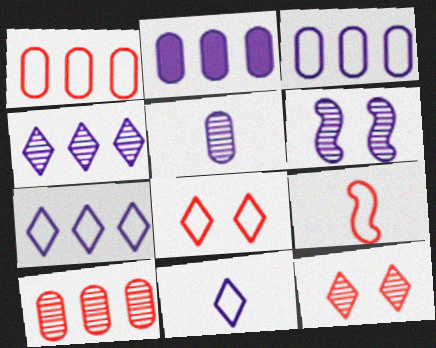[[1, 8, 9], 
[2, 6, 11], 
[4, 5, 6]]